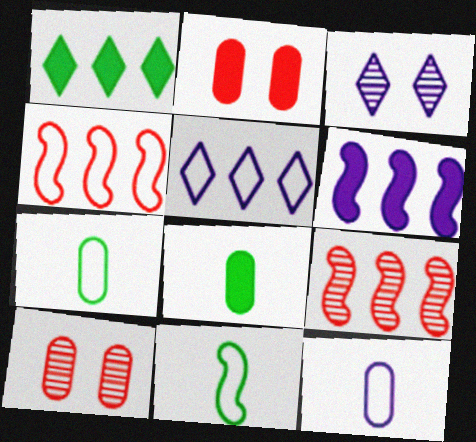[[3, 4, 8], 
[3, 6, 12]]